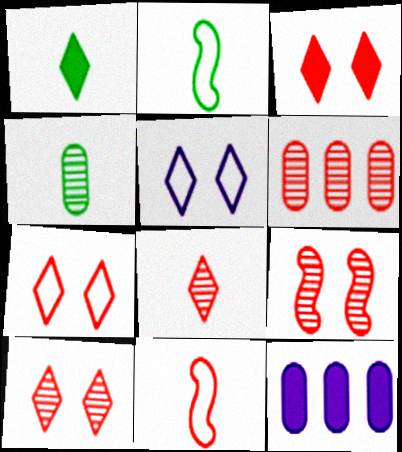[[1, 2, 4], 
[2, 10, 12], 
[3, 6, 11], 
[3, 7, 10], 
[6, 8, 9]]